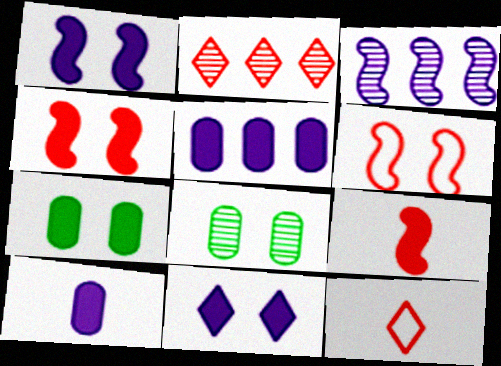[[3, 7, 12], 
[4, 7, 11], 
[6, 8, 11]]